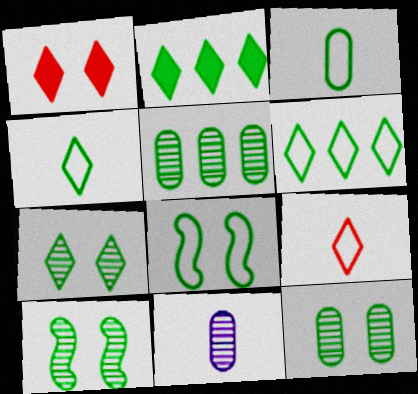[[2, 3, 10], 
[2, 4, 7], 
[3, 6, 8], 
[7, 10, 12]]